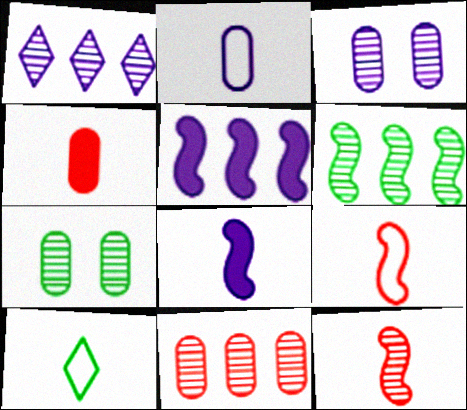[[1, 6, 11], 
[1, 7, 12], 
[2, 9, 10]]